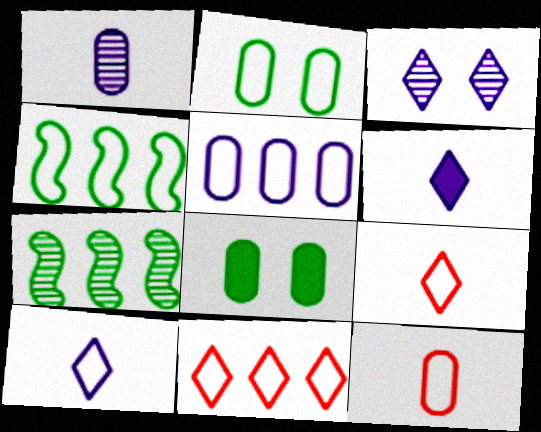[[2, 5, 12], 
[4, 5, 11]]